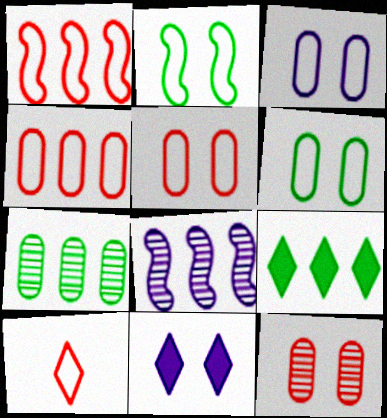[[1, 5, 10], 
[2, 11, 12], 
[3, 5, 6], 
[4, 8, 9]]